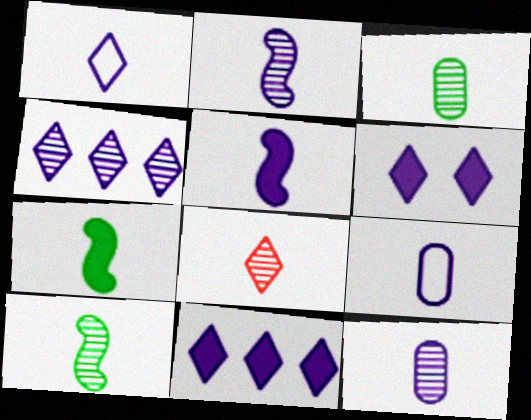[[1, 4, 6], 
[1, 5, 12], 
[2, 3, 8], 
[7, 8, 9], 
[8, 10, 12]]